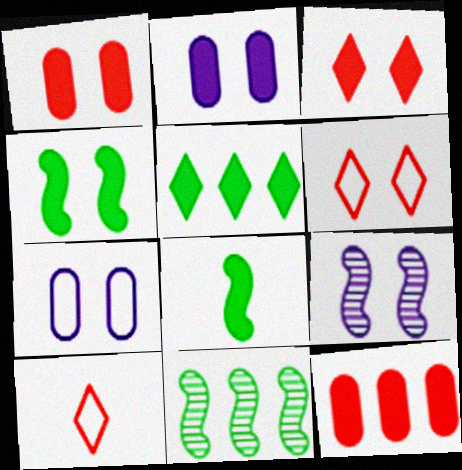[[2, 3, 4], 
[2, 10, 11]]